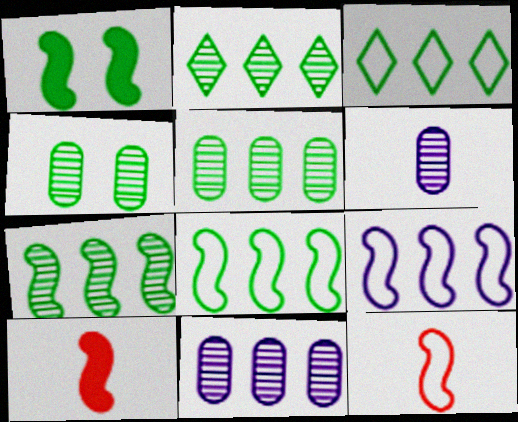[[2, 5, 7]]